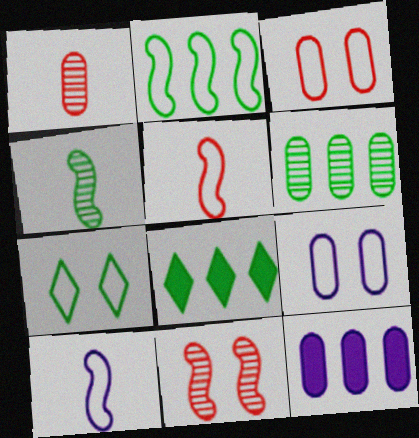[[2, 6, 8]]